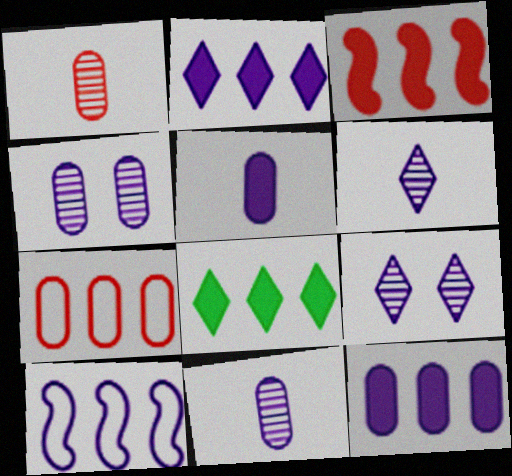[[3, 8, 12], 
[5, 9, 10]]